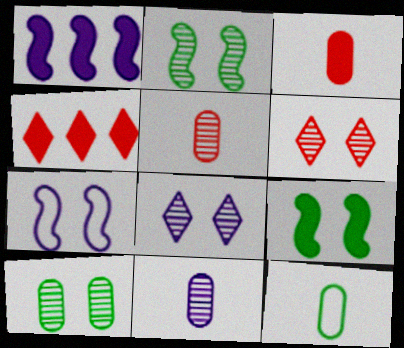[[1, 6, 12], 
[3, 11, 12]]